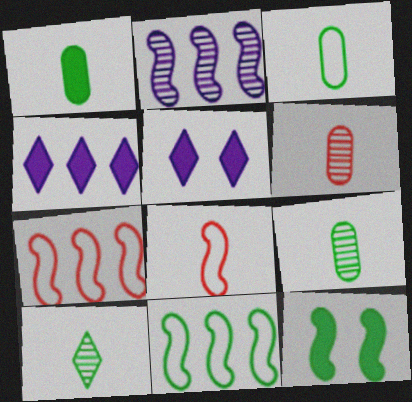[[1, 3, 9], 
[2, 8, 12], 
[5, 6, 11], 
[5, 7, 9]]